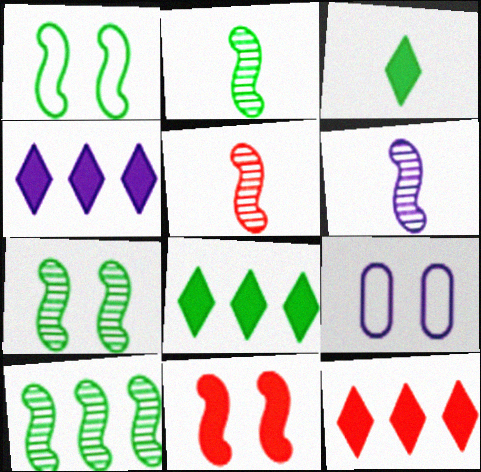[[2, 5, 6], 
[2, 7, 10], 
[2, 9, 12], 
[4, 6, 9], 
[4, 8, 12], 
[5, 8, 9]]